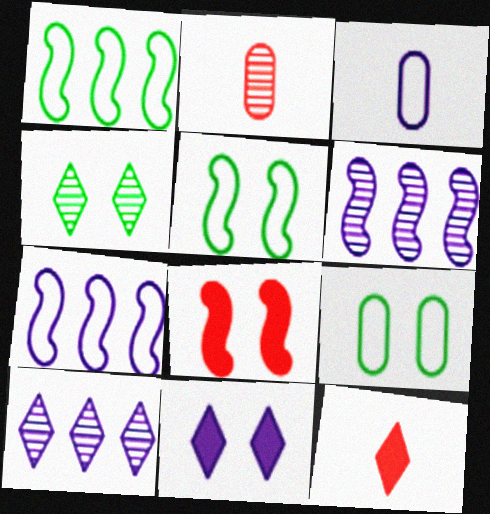[[1, 2, 11], 
[2, 4, 6], 
[3, 6, 11], 
[6, 9, 12]]